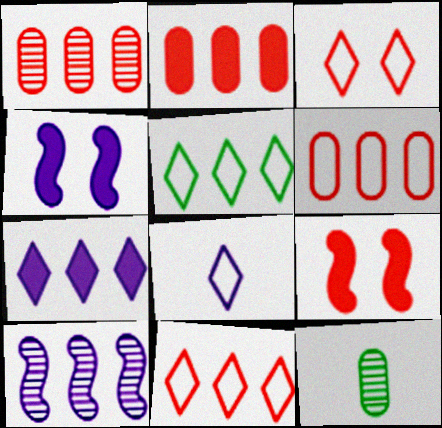[[1, 2, 6], 
[2, 5, 10], 
[3, 5, 8], 
[4, 11, 12]]